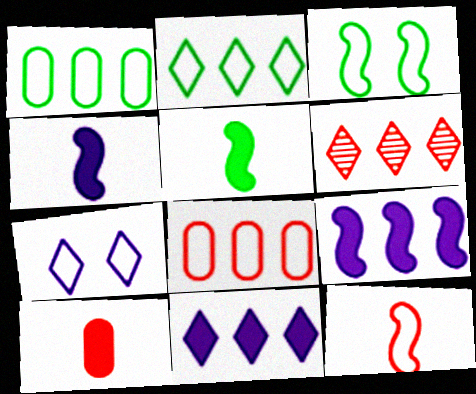[[1, 6, 9], 
[1, 7, 12], 
[2, 6, 11]]